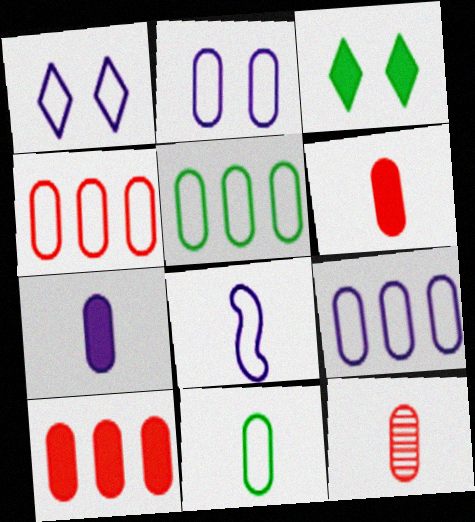[[1, 8, 9], 
[2, 4, 11], 
[4, 5, 9], 
[7, 11, 12]]